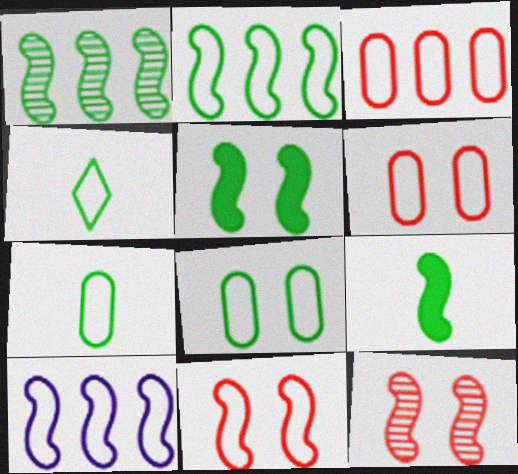[[2, 4, 8], 
[4, 6, 10], 
[9, 10, 12]]